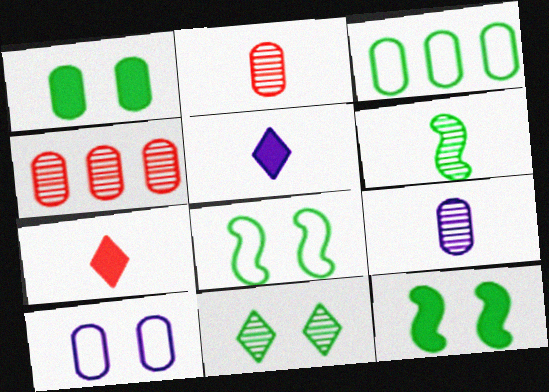[[1, 8, 11], 
[4, 5, 8]]